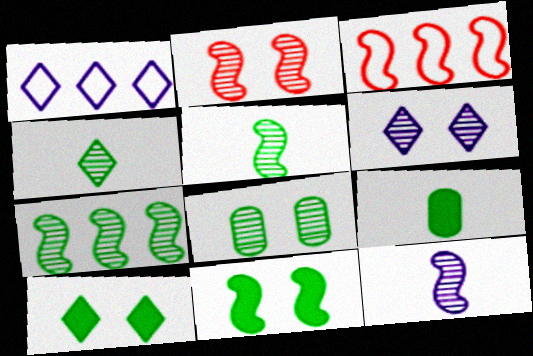[[1, 2, 9], 
[2, 6, 8], 
[2, 7, 12], 
[3, 6, 9], 
[3, 11, 12], 
[4, 7, 8]]